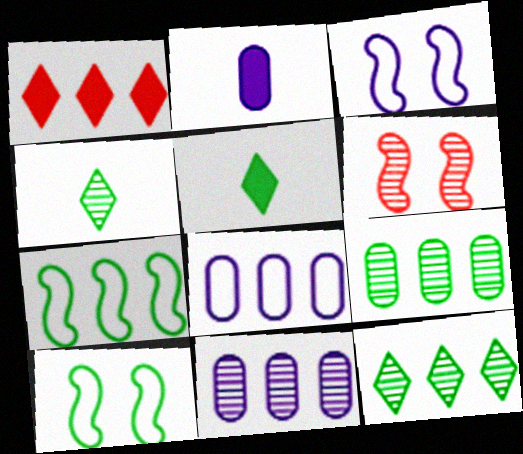[[1, 7, 11], 
[4, 6, 11], 
[5, 6, 8], 
[5, 9, 10]]